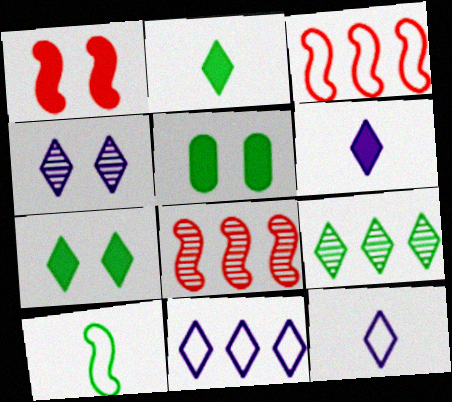[[4, 6, 11], 
[5, 8, 12], 
[5, 9, 10]]